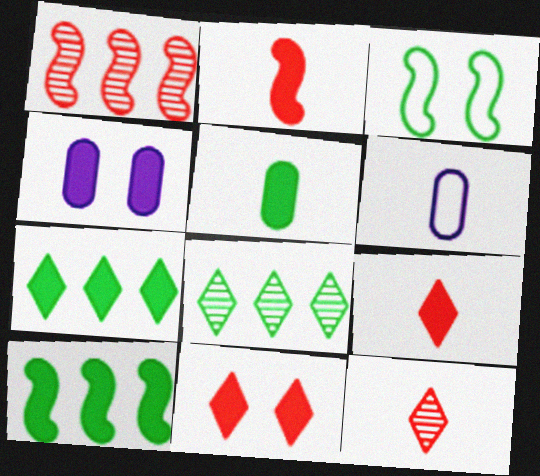[[2, 4, 7], 
[3, 5, 8], 
[4, 9, 10]]